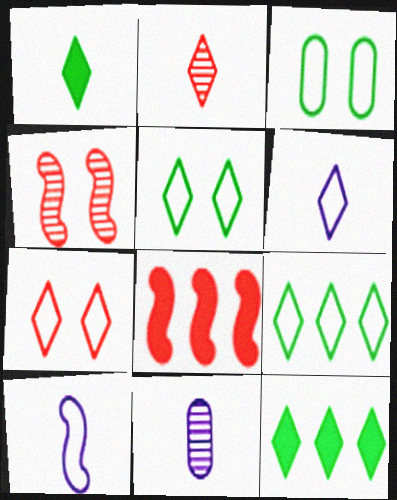[[1, 2, 6], 
[5, 8, 11], 
[6, 7, 9]]